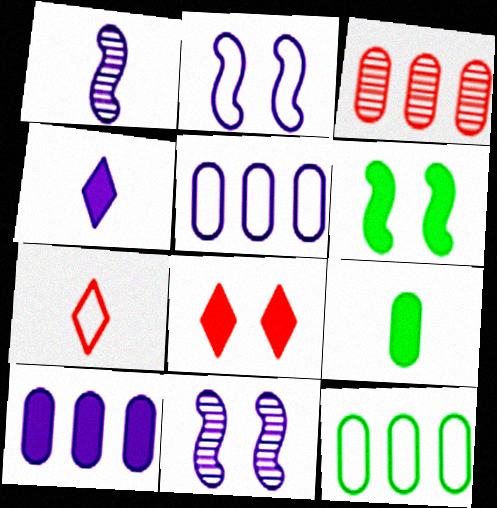[[1, 7, 9], 
[1, 8, 12], 
[2, 7, 12], 
[3, 10, 12], 
[4, 5, 11]]